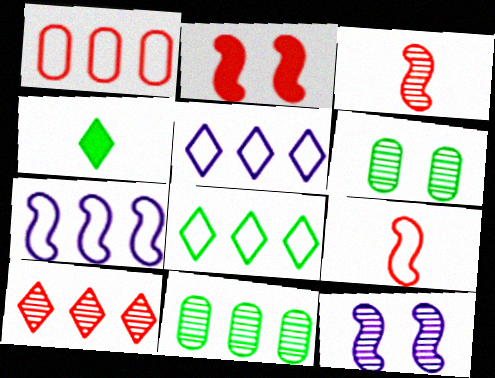[[1, 4, 12], 
[1, 7, 8]]